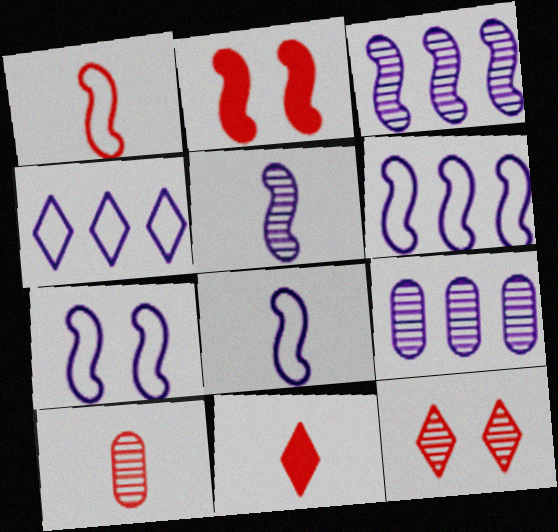[[1, 10, 11], 
[6, 7, 8]]